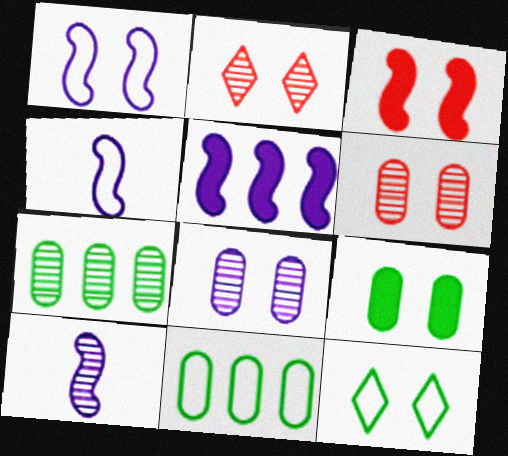[[1, 2, 9], 
[1, 5, 10], 
[2, 7, 10], 
[3, 8, 12]]